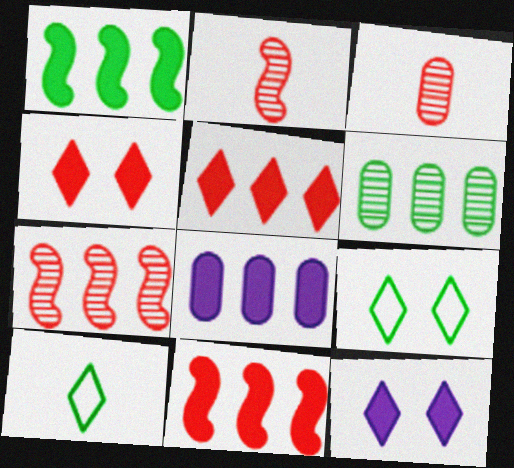[[1, 5, 8], 
[2, 8, 9]]